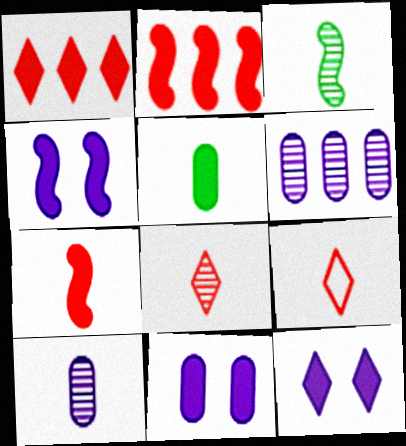[[1, 4, 5], 
[2, 5, 12], 
[3, 8, 10], 
[4, 11, 12]]